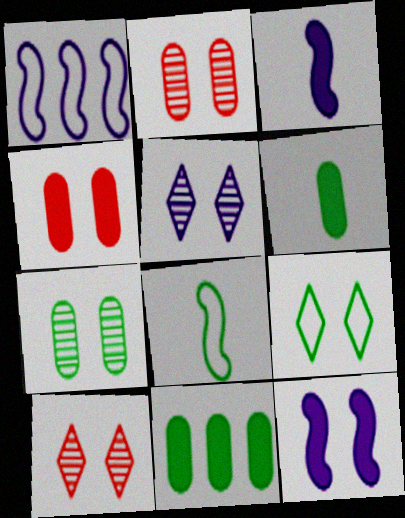[[1, 6, 10], 
[2, 9, 12]]